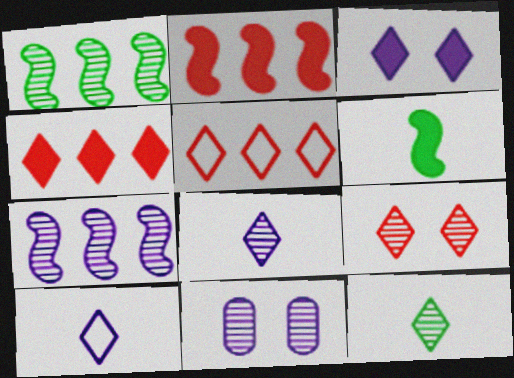[[3, 5, 12], 
[5, 6, 11], 
[7, 8, 11]]